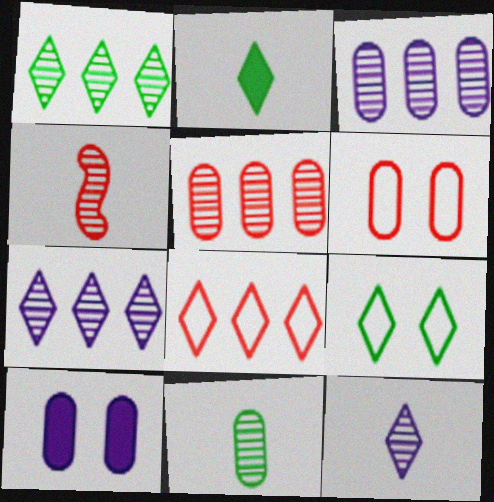[[1, 2, 9], 
[4, 11, 12]]